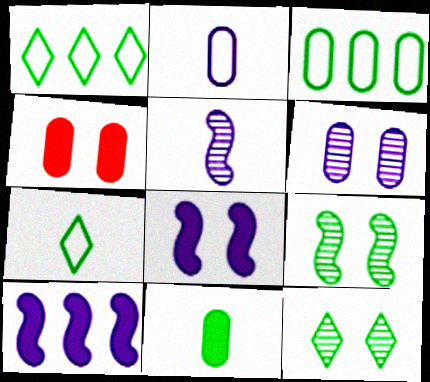[[1, 4, 5], 
[1, 9, 11]]